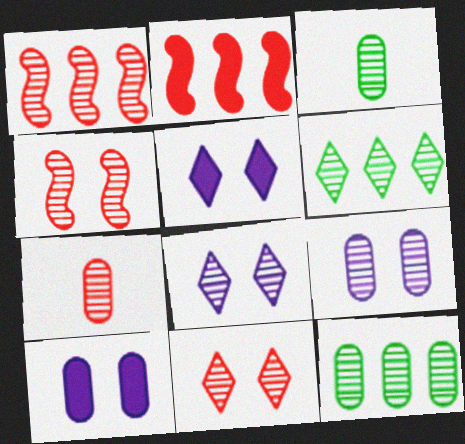[[1, 3, 8], 
[1, 7, 11], 
[7, 9, 12]]